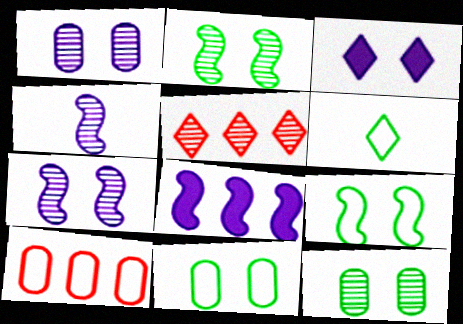[[3, 5, 6], 
[4, 5, 12]]